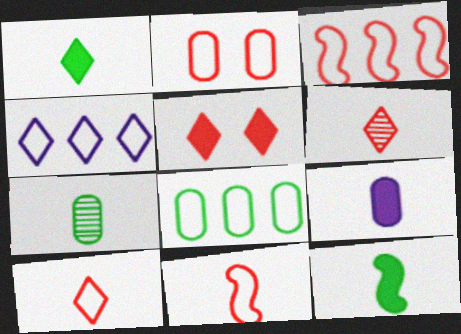[[2, 3, 10], 
[3, 4, 8]]